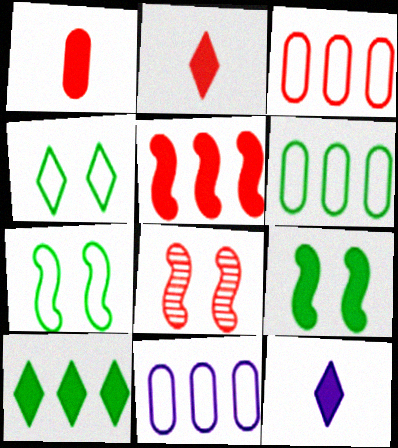[[2, 3, 8], 
[3, 6, 11], 
[6, 8, 12]]